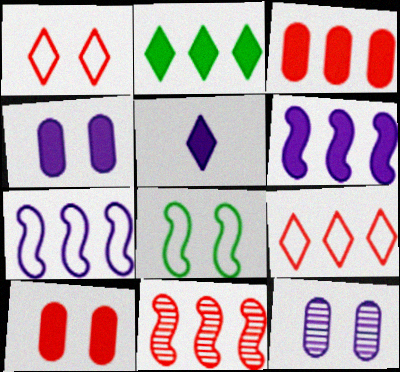[[2, 3, 6], 
[3, 9, 11], 
[4, 5, 6], 
[5, 7, 12]]